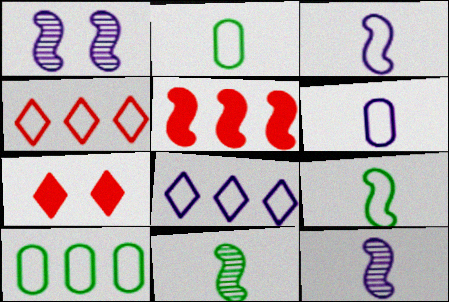[[1, 5, 9], 
[7, 10, 12]]